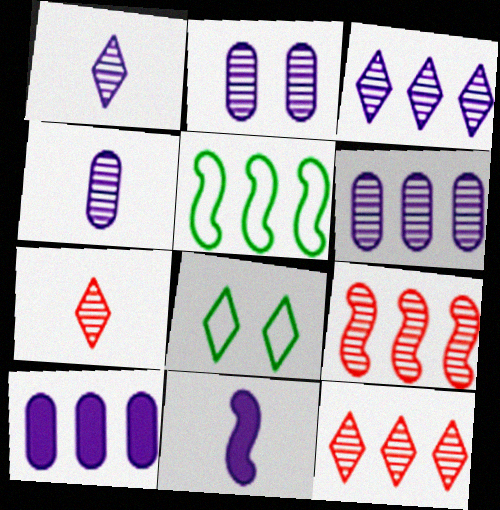[[2, 4, 6], 
[5, 10, 12]]